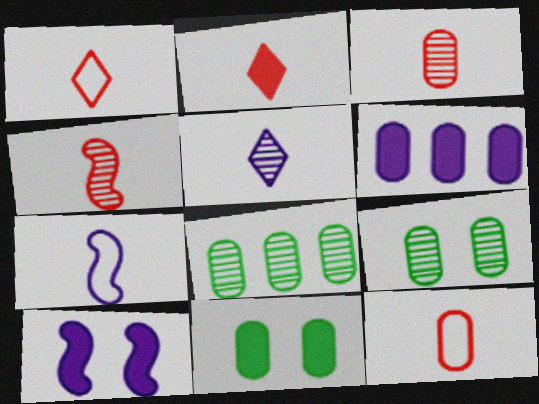[[1, 8, 10], 
[2, 4, 12], 
[6, 9, 12]]